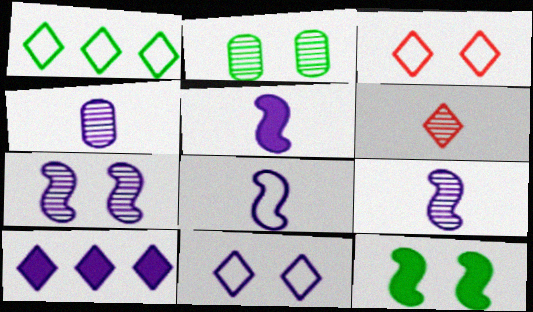[[5, 8, 9]]